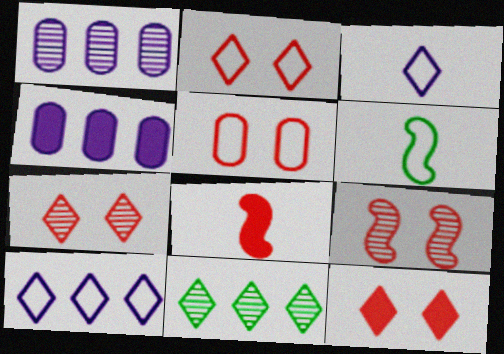[[1, 6, 12], 
[2, 7, 12], 
[3, 11, 12], 
[4, 6, 7], 
[5, 6, 10], 
[5, 9, 12]]